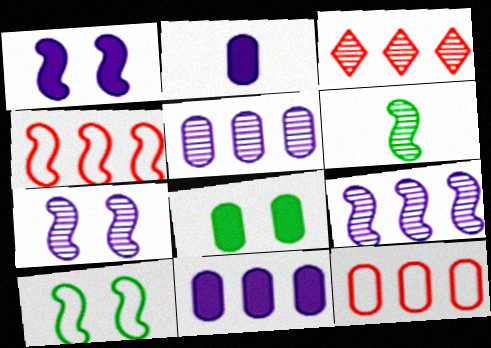[[1, 4, 6], 
[2, 3, 10]]